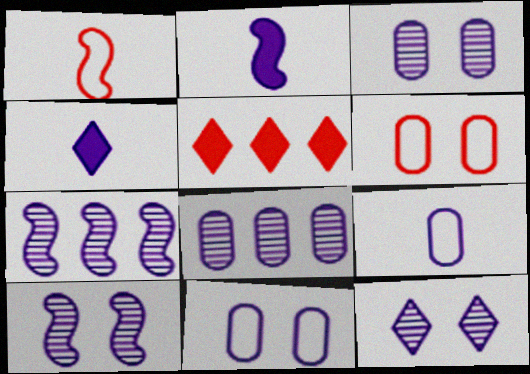[[3, 10, 12], 
[4, 7, 11]]